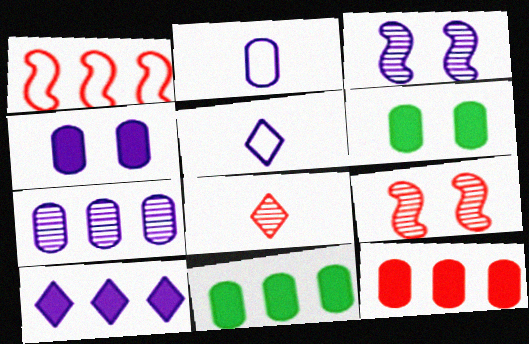[[2, 3, 10], 
[2, 4, 7], 
[5, 9, 11]]